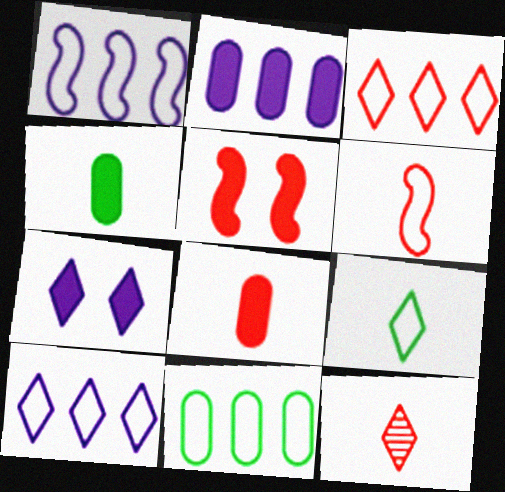[[1, 3, 11], 
[6, 8, 12]]